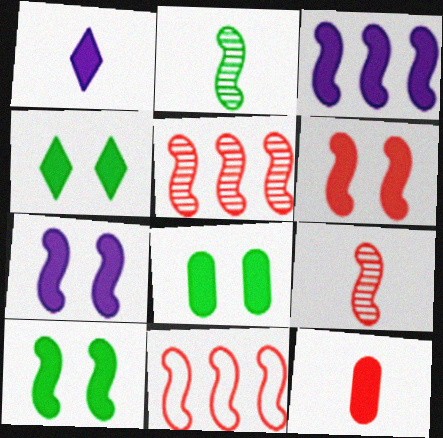[[2, 7, 11], 
[3, 4, 12], 
[4, 8, 10], 
[6, 7, 10], 
[6, 9, 11]]